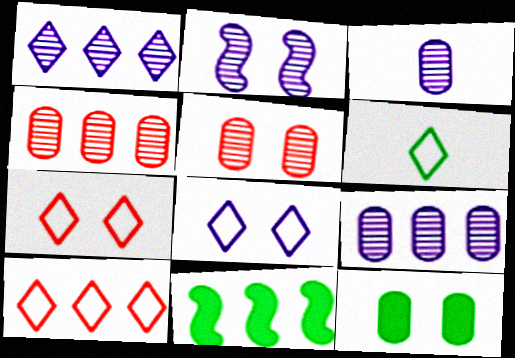[[1, 2, 3], 
[2, 7, 12], 
[3, 7, 11], 
[6, 8, 10], 
[9, 10, 11]]